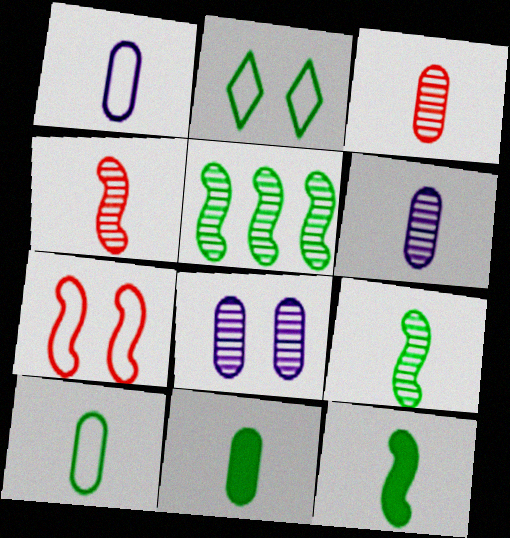[[1, 3, 11], 
[2, 5, 11]]